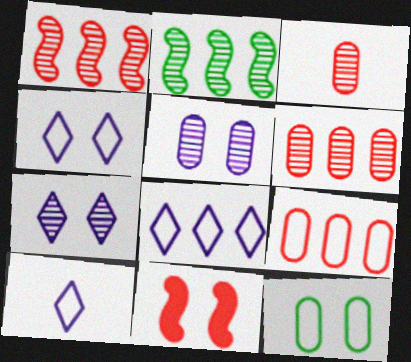[[2, 3, 7], 
[4, 8, 10], 
[7, 11, 12]]